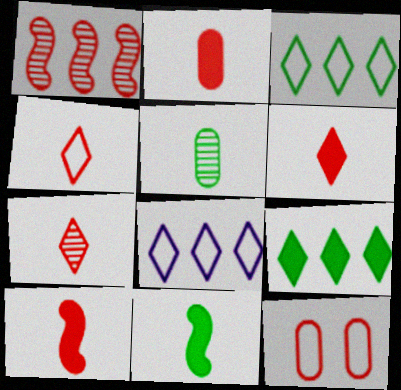[[1, 6, 12], 
[2, 6, 10], 
[4, 6, 7]]